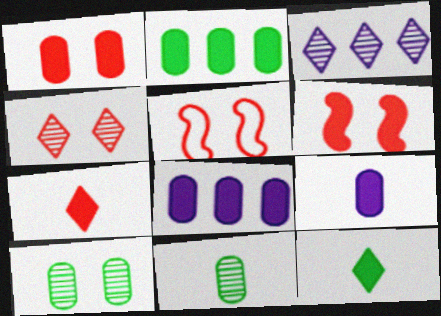[[1, 2, 9], 
[1, 4, 5], 
[6, 8, 12]]